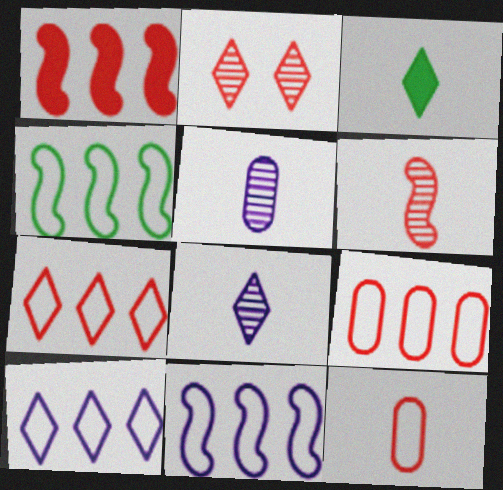[[1, 2, 12], 
[2, 3, 10], 
[4, 9, 10]]